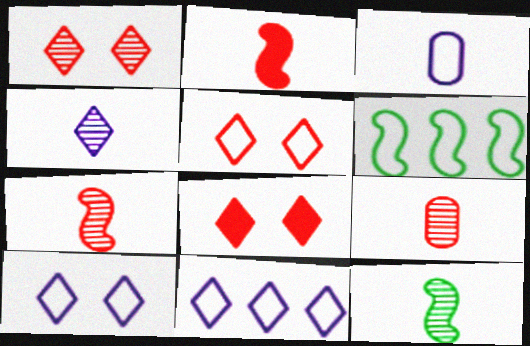[[1, 5, 8], 
[3, 5, 6], 
[4, 9, 12]]